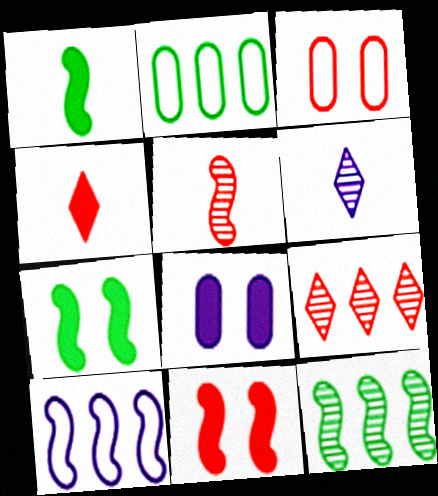[[2, 6, 11], 
[5, 7, 10], 
[6, 8, 10]]